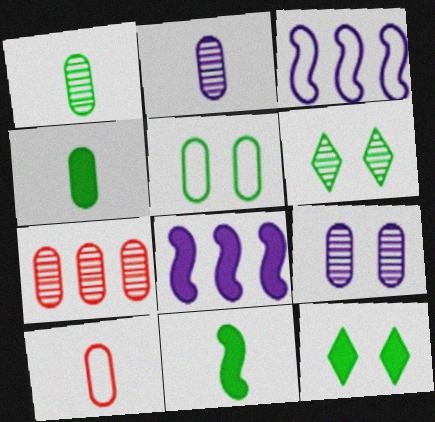[[1, 7, 9], 
[2, 4, 10], 
[6, 8, 10]]